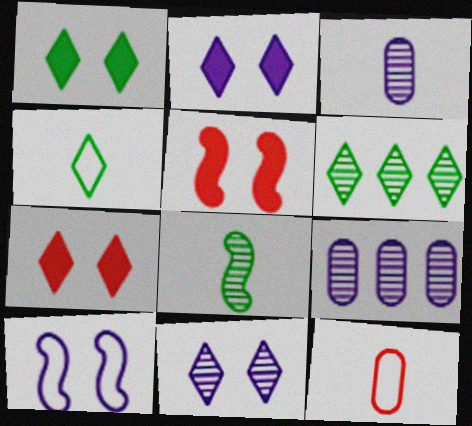[[1, 2, 7], 
[1, 4, 6], 
[4, 5, 9]]